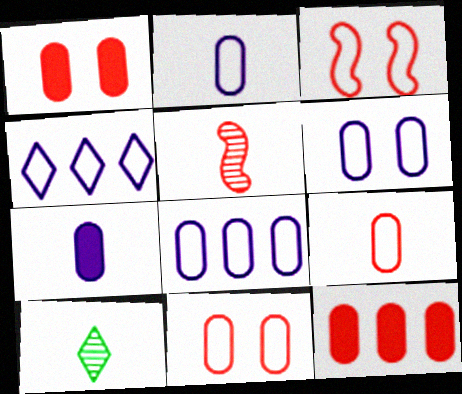[[2, 6, 8]]